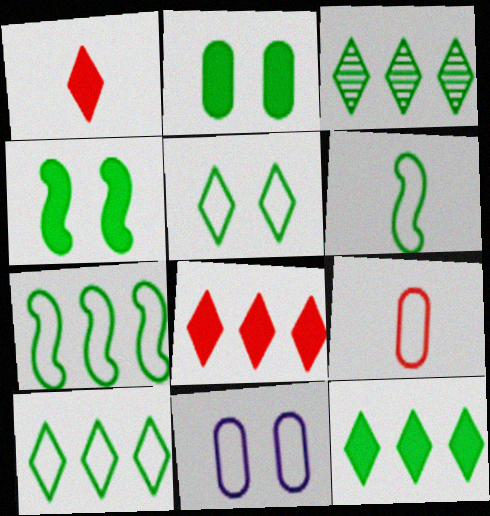[[2, 3, 6], 
[3, 10, 12]]